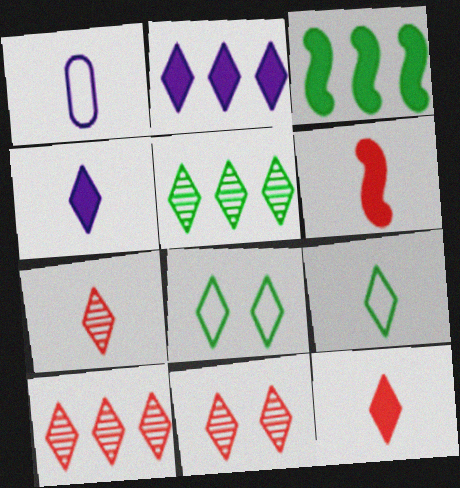[[1, 3, 11], 
[2, 7, 8], 
[2, 9, 11], 
[4, 7, 9], 
[4, 8, 10], 
[7, 10, 11]]